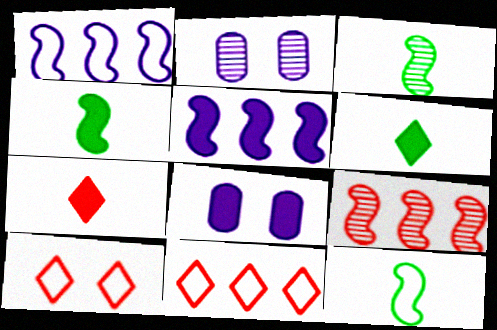[[2, 4, 11], 
[3, 4, 12], 
[3, 8, 11]]